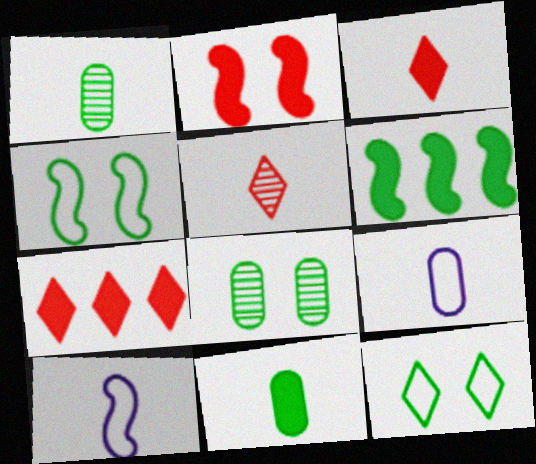[[1, 3, 10], 
[1, 6, 12], 
[5, 10, 11], 
[7, 8, 10]]